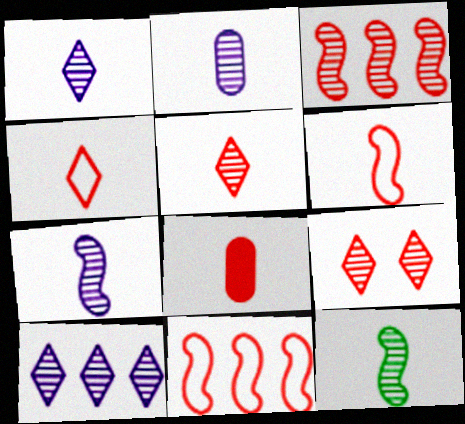[[1, 2, 7], 
[2, 5, 12], 
[5, 6, 8], 
[8, 9, 11]]